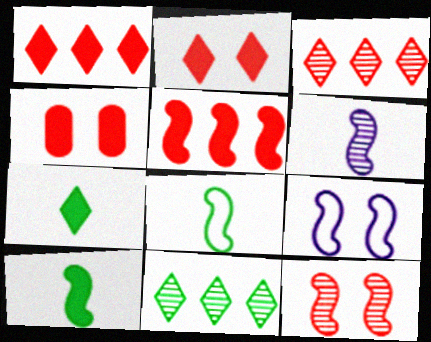[]